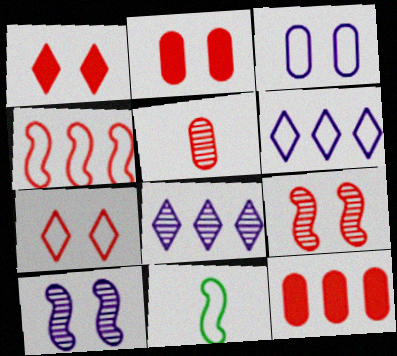[[1, 4, 5], 
[2, 7, 9], 
[2, 8, 11]]